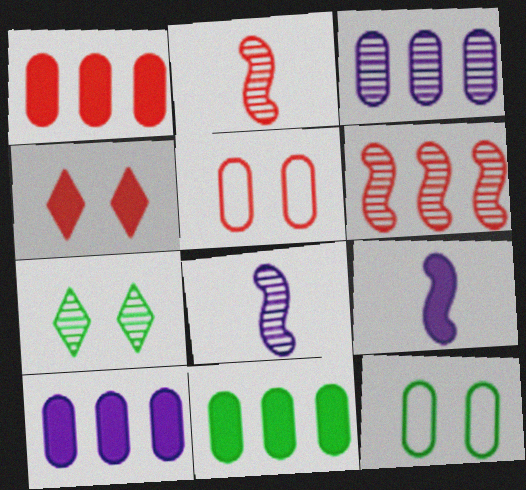[[1, 10, 11], 
[2, 3, 7], 
[4, 9, 11]]